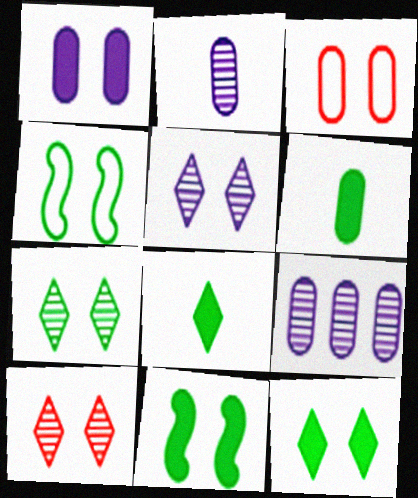[[1, 4, 10], 
[3, 5, 11], 
[3, 6, 9], 
[5, 7, 10]]